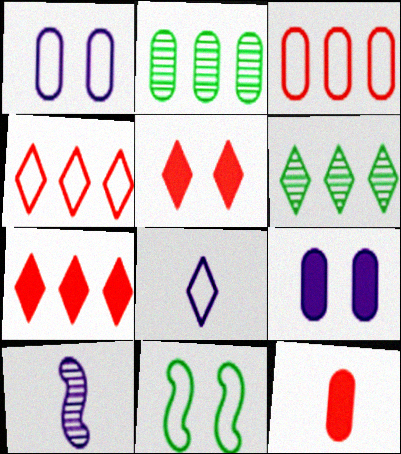[[1, 2, 12], 
[3, 8, 11], 
[5, 6, 8]]